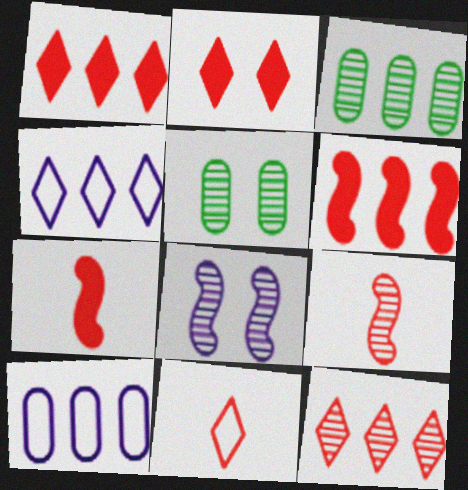[[2, 11, 12], 
[3, 4, 6], 
[4, 5, 7]]